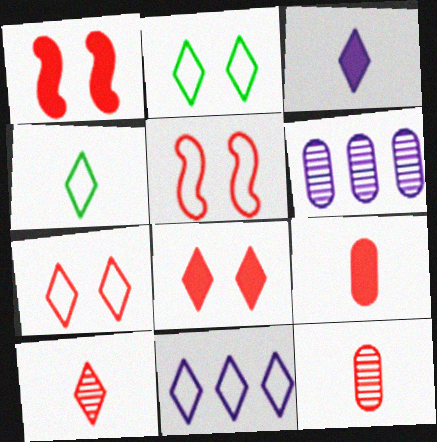[[1, 4, 6], 
[3, 4, 10], 
[4, 7, 11]]